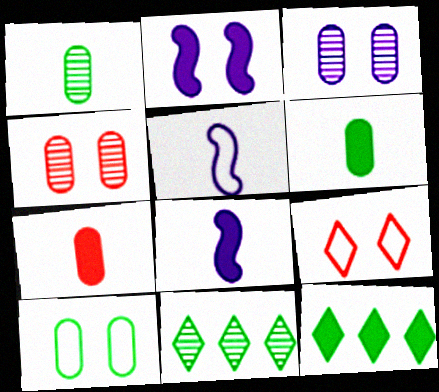[[2, 7, 12], 
[4, 5, 12]]